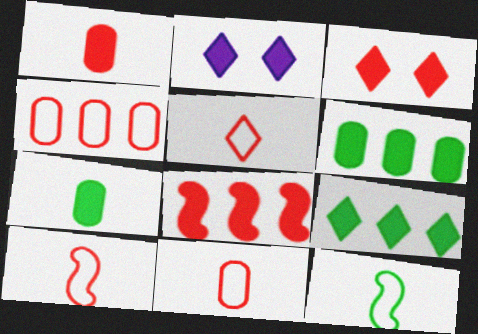[[1, 3, 8], 
[2, 7, 8], 
[5, 10, 11]]